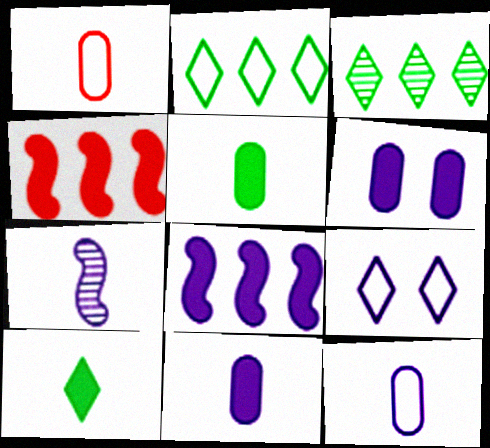[[1, 7, 10], 
[4, 6, 10]]